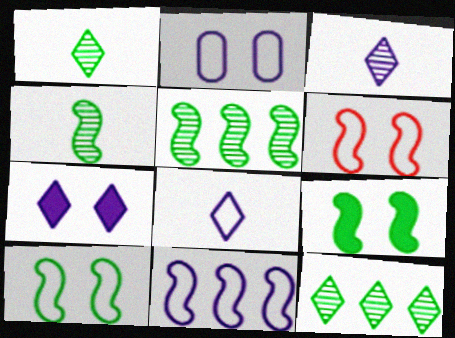[[2, 8, 11]]